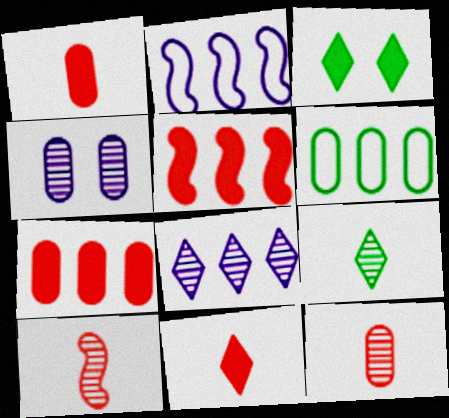[[1, 4, 6], 
[2, 3, 12], 
[5, 6, 8]]